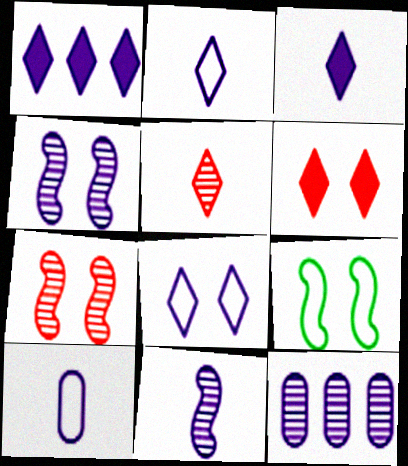[[1, 4, 10], 
[3, 10, 11]]